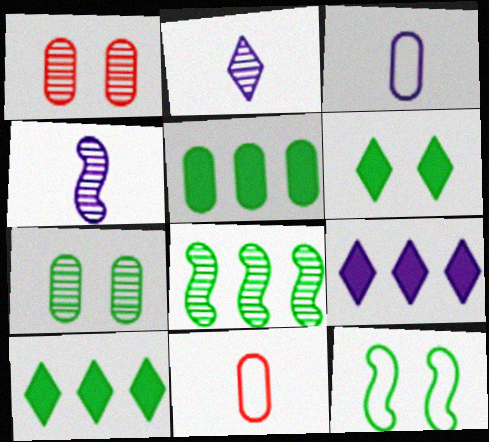[[1, 2, 8], 
[1, 3, 5], 
[6, 7, 12]]